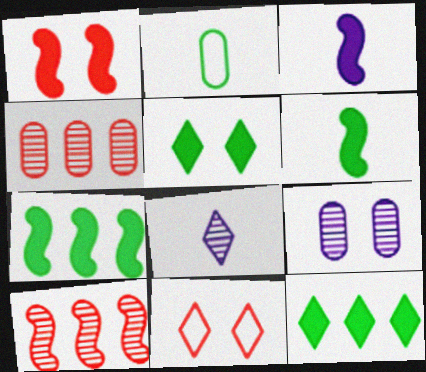[[1, 3, 7], 
[8, 11, 12]]